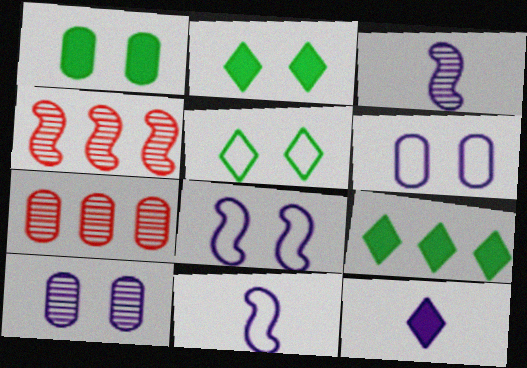[[2, 7, 11]]